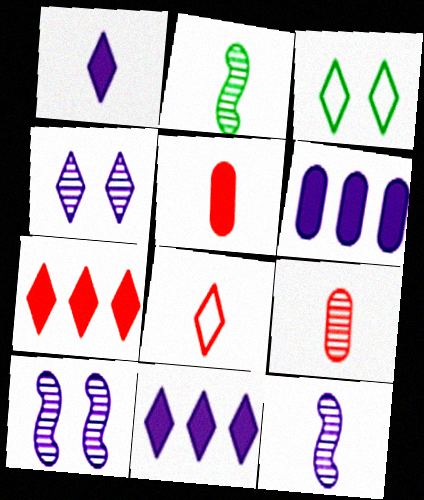[]